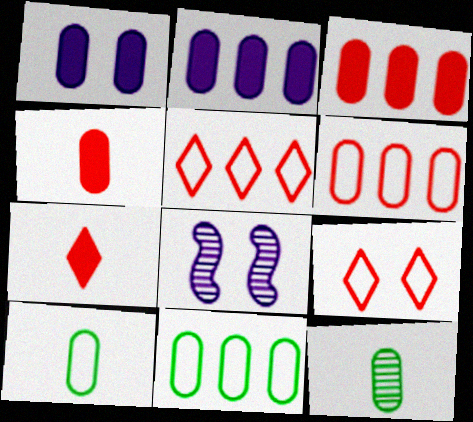[[1, 6, 12], 
[7, 8, 11]]